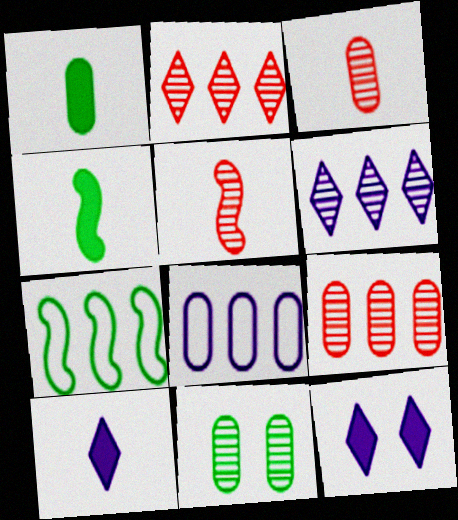[[3, 7, 12], 
[5, 6, 11]]